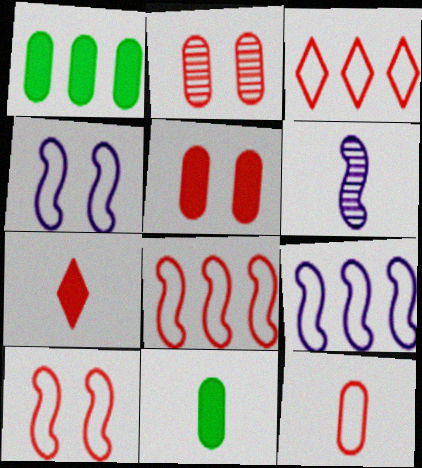[[2, 7, 8], 
[3, 10, 12]]